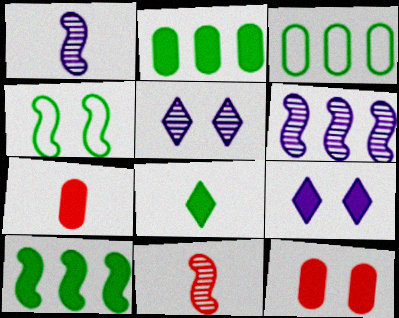[[3, 9, 11], 
[4, 5, 12], 
[7, 9, 10]]